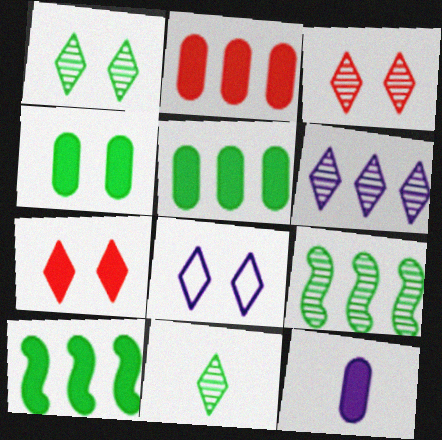[[1, 7, 8], 
[2, 4, 12], 
[3, 6, 11], 
[7, 10, 12]]